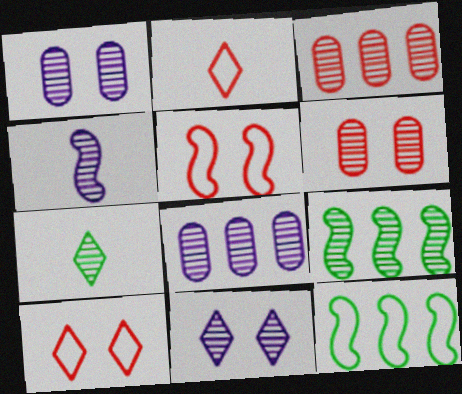[[4, 8, 11]]